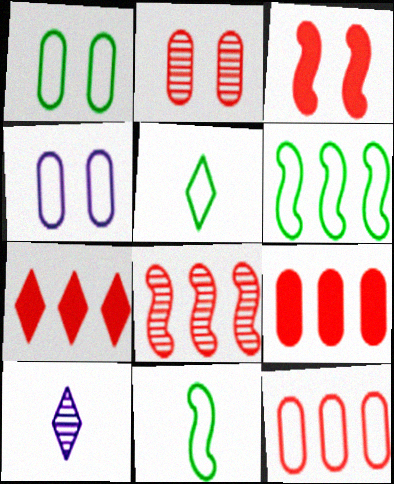[[1, 5, 6], 
[7, 8, 12]]